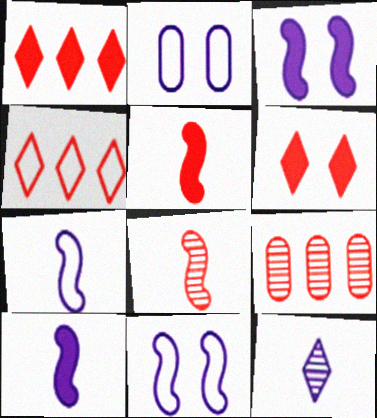[]